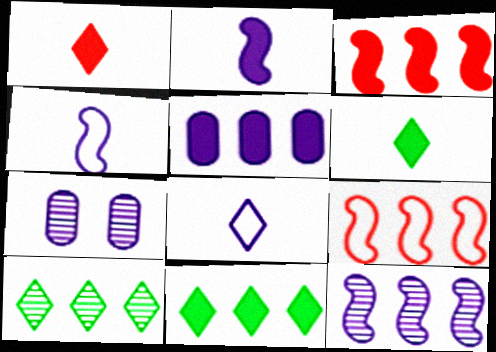[[3, 5, 11], 
[5, 9, 10], 
[6, 7, 9]]